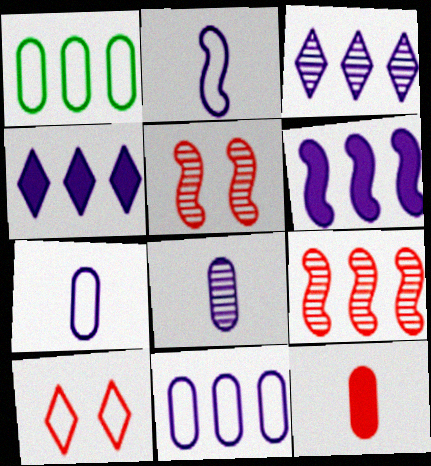[[1, 2, 10], 
[1, 4, 9], 
[3, 6, 11], 
[9, 10, 12]]